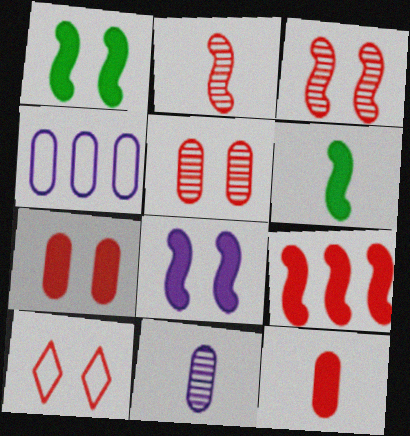[[3, 7, 10], 
[6, 8, 9]]